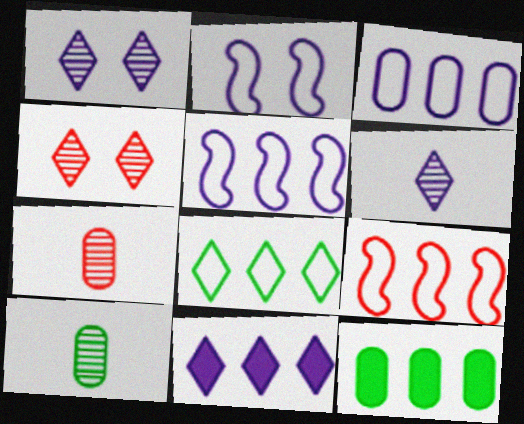[[3, 8, 9]]